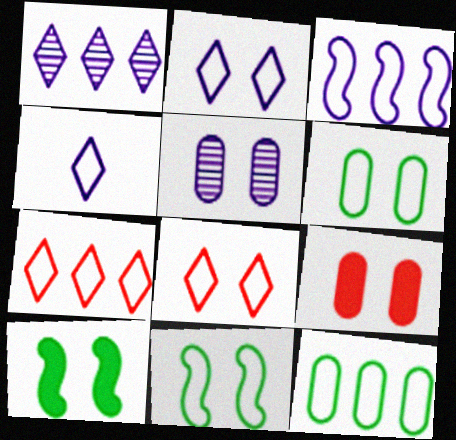[[3, 7, 12], 
[5, 6, 9], 
[5, 8, 10]]